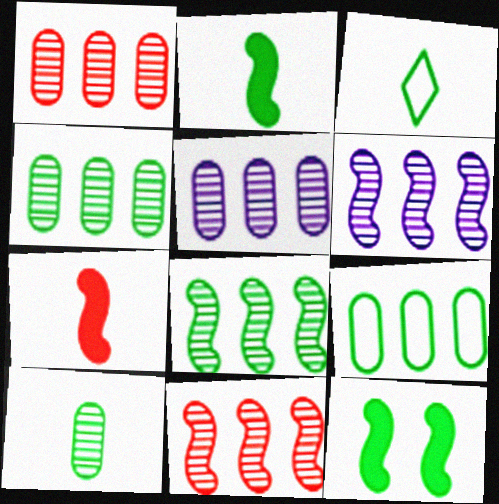[[1, 4, 5], 
[2, 3, 10], 
[3, 4, 12], 
[6, 8, 11]]